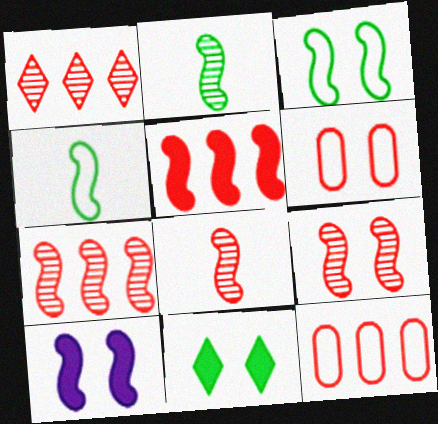[[1, 5, 12], 
[3, 9, 10], 
[4, 7, 10], 
[7, 8, 9]]